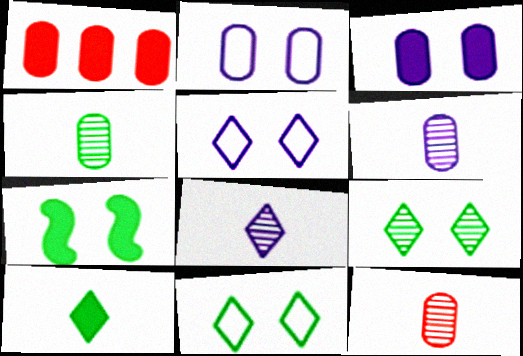[[1, 2, 4], 
[4, 6, 12]]